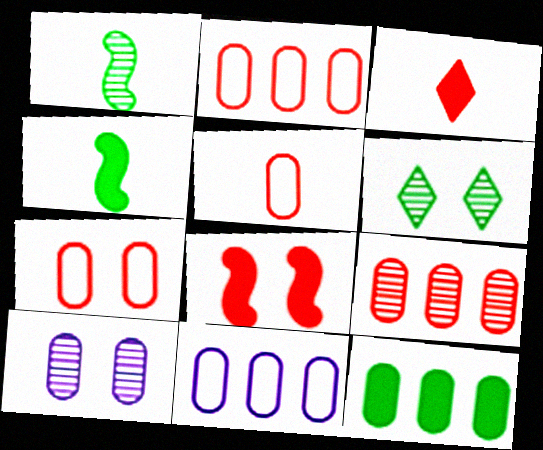[[2, 5, 7], 
[5, 10, 12], 
[9, 11, 12]]